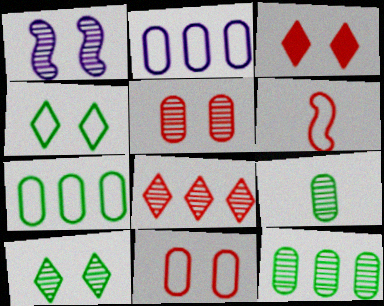[[1, 5, 10], 
[1, 8, 9], 
[2, 4, 6]]